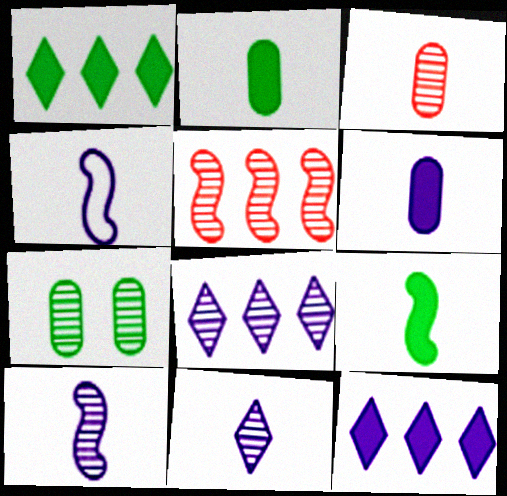[[4, 6, 11], 
[5, 7, 11]]